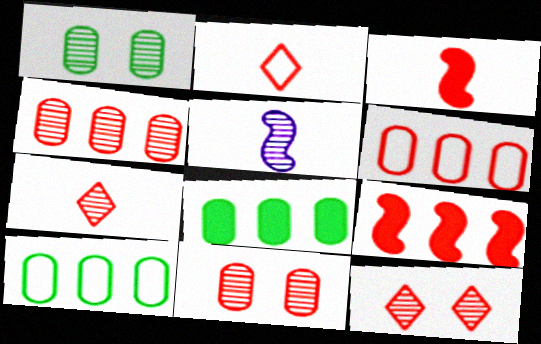[[2, 9, 11], 
[3, 6, 12]]